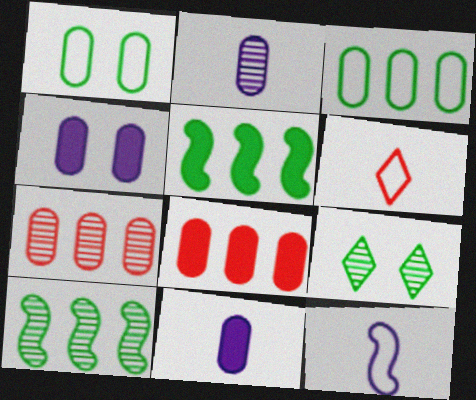[[1, 2, 8], 
[1, 7, 11], 
[4, 6, 10], 
[8, 9, 12]]